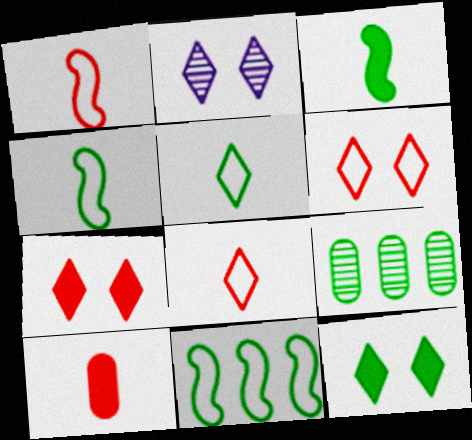[[2, 6, 12], 
[2, 10, 11], 
[4, 9, 12]]